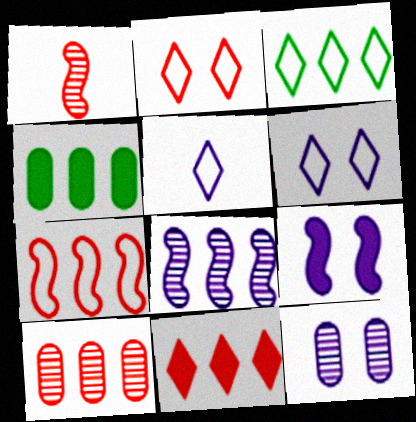[[1, 4, 6], 
[2, 3, 5], 
[6, 9, 12], 
[7, 10, 11]]